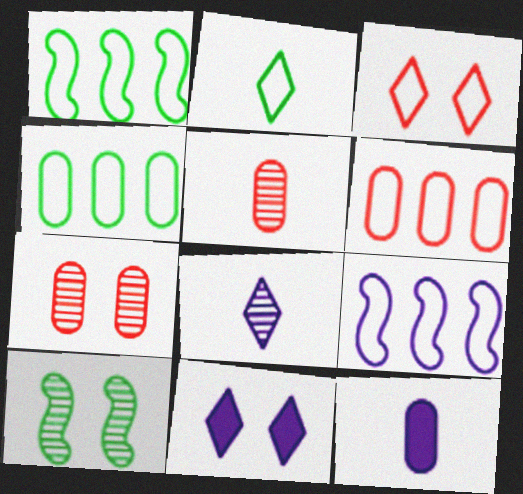[[1, 5, 11], 
[4, 7, 12]]